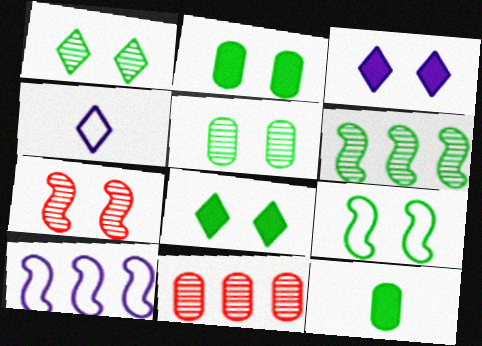[[1, 2, 9], 
[5, 8, 9]]